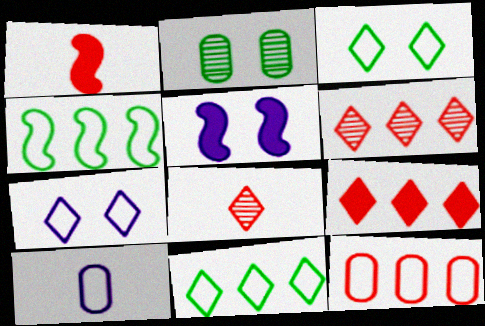[]